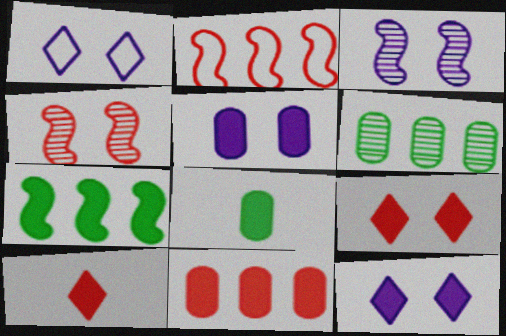[[1, 3, 5], 
[5, 7, 10], 
[5, 8, 11]]